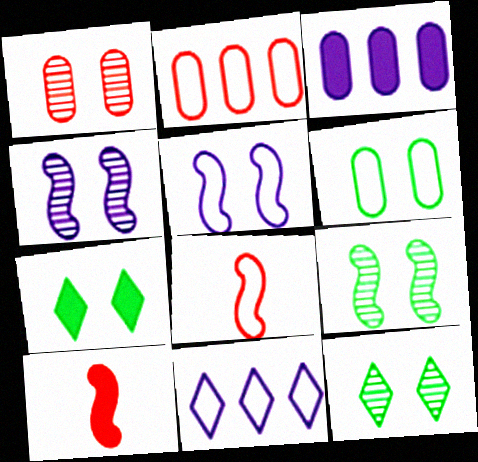[[1, 4, 12], 
[1, 5, 7], 
[3, 7, 10], 
[3, 8, 12], 
[6, 7, 9], 
[6, 8, 11]]